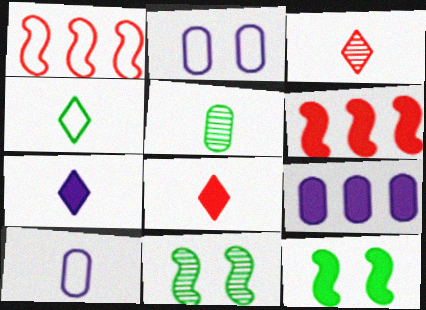[[1, 2, 4], 
[3, 4, 7], 
[8, 9, 12]]